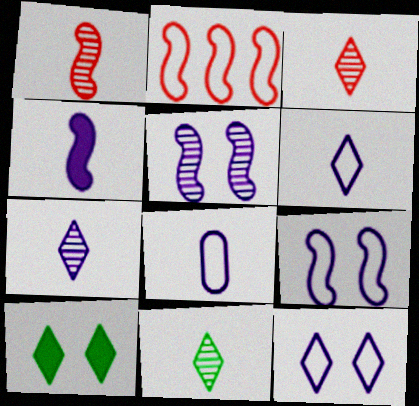[[3, 7, 11], 
[4, 7, 8]]